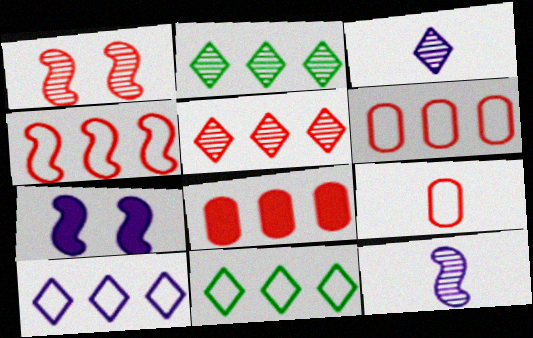[[2, 7, 9], 
[4, 5, 8]]